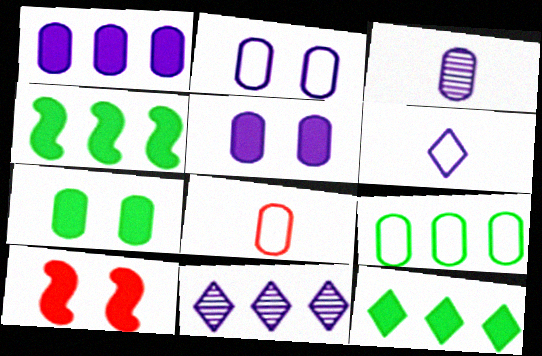[[1, 2, 3], 
[2, 8, 9]]